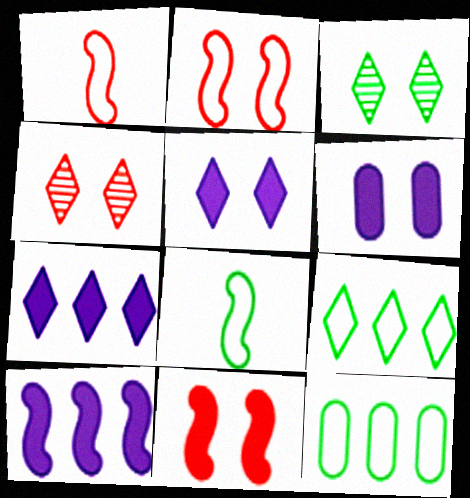[[2, 3, 6]]